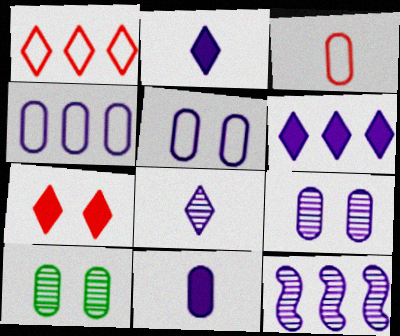[[2, 5, 12], 
[4, 6, 12], 
[4, 9, 11], 
[8, 9, 12]]